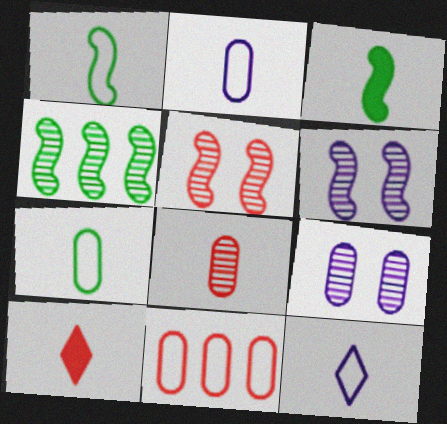[[3, 8, 12], 
[5, 10, 11]]